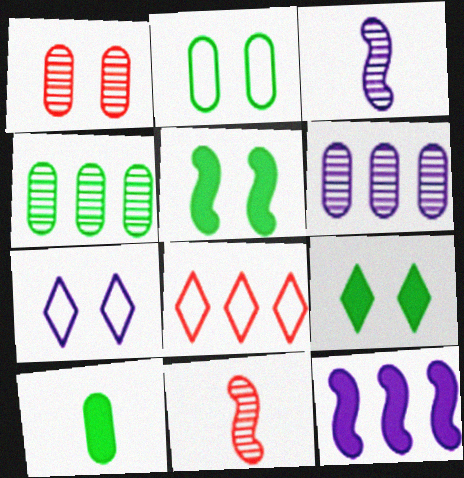[[1, 5, 7], 
[2, 4, 10], 
[4, 8, 12]]